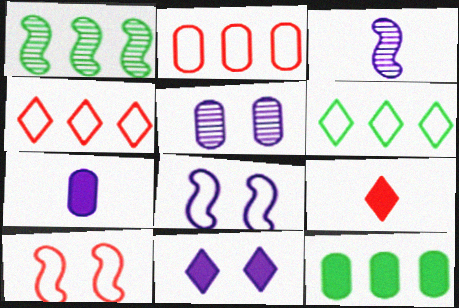[[1, 6, 12], 
[5, 8, 11]]